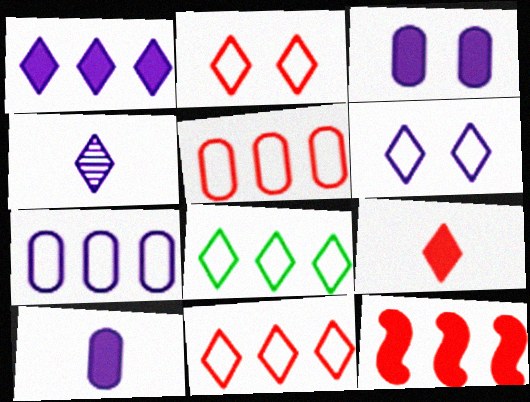[[1, 4, 6]]